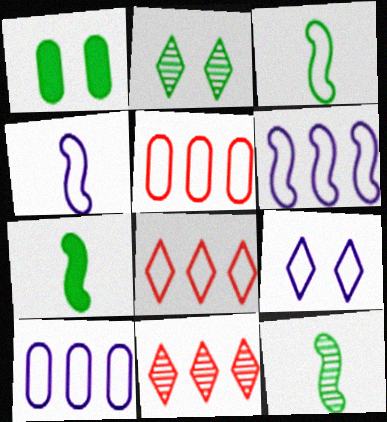[[1, 4, 11], 
[3, 5, 9], 
[3, 7, 12], 
[4, 9, 10]]